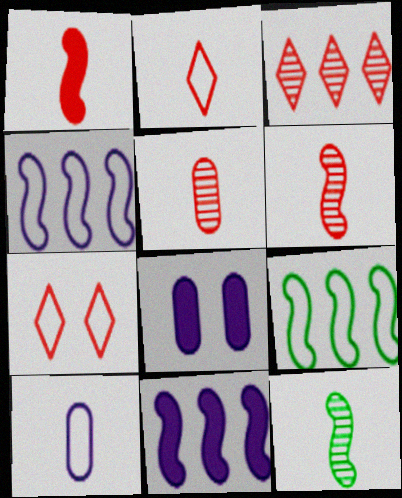[[1, 2, 5], 
[7, 9, 10]]